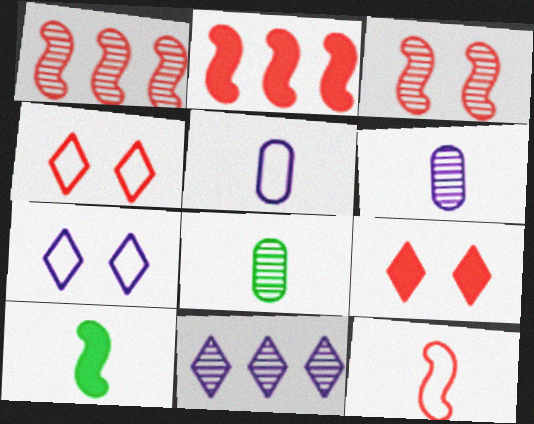[[2, 3, 12], 
[2, 7, 8], 
[3, 8, 11]]